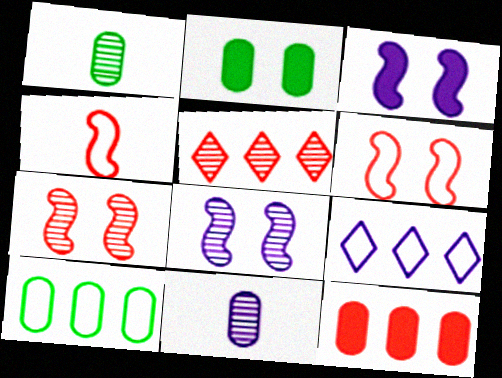[[1, 2, 10], 
[1, 5, 8], 
[3, 9, 11]]